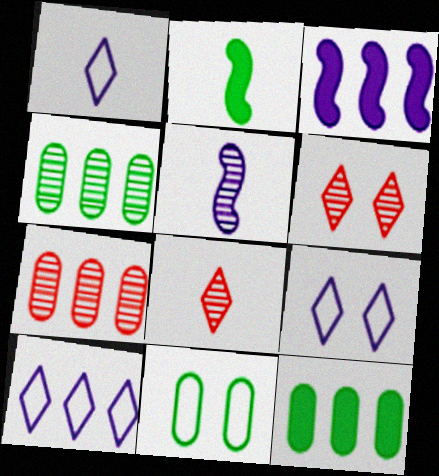[[1, 9, 10], 
[2, 7, 9], 
[3, 8, 11], 
[4, 5, 6]]